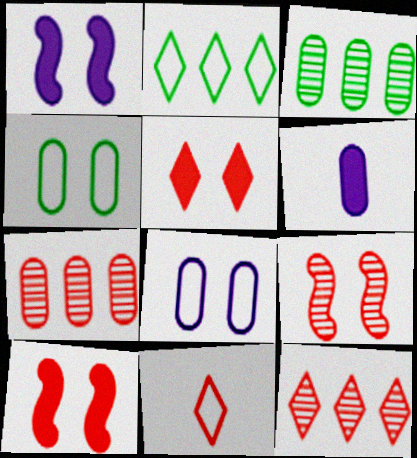[[1, 3, 11], 
[2, 6, 9], 
[4, 6, 7], 
[5, 11, 12], 
[7, 10, 11]]